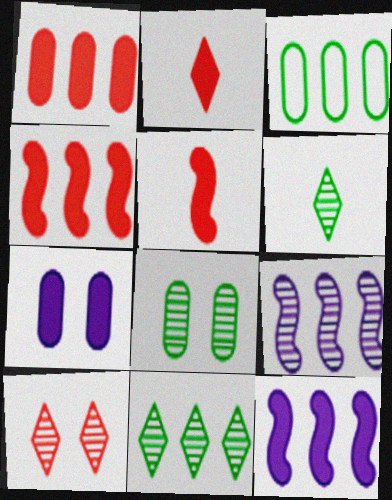[]